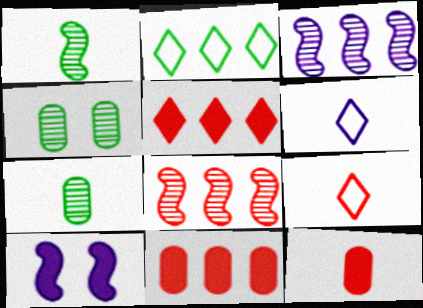[[1, 6, 12], 
[2, 3, 11]]